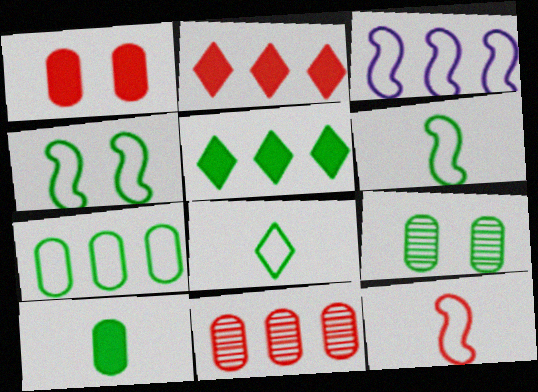[[3, 4, 12], 
[3, 5, 11], 
[4, 7, 8], 
[5, 6, 9], 
[7, 9, 10]]